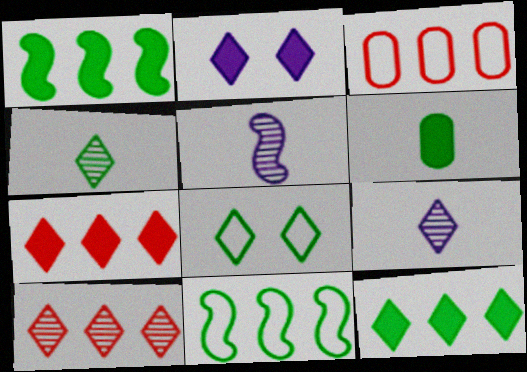[[4, 8, 12], 
[7, 8, 9]]